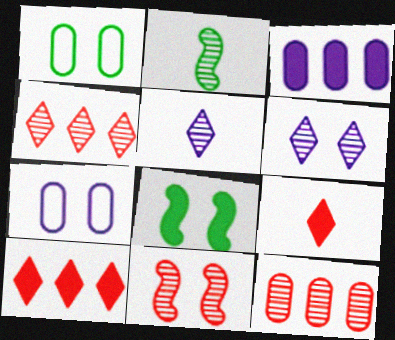[[2, 6, 12], 
[2, 7, 10], 
[3, 8, 9]]